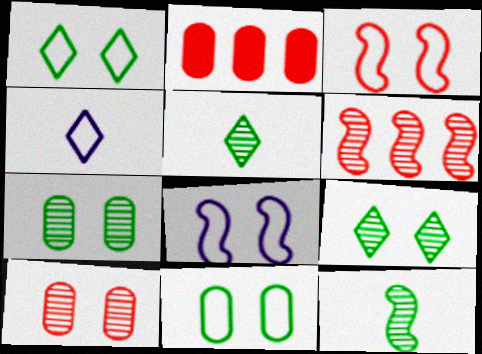[[2, 5, 8]]